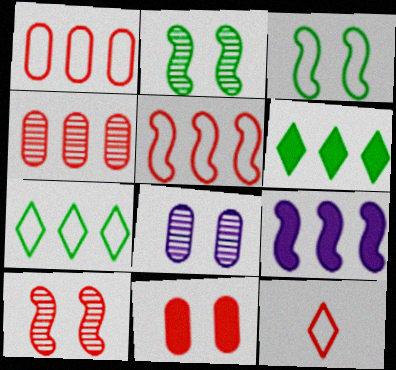[[4, 7, 9]]